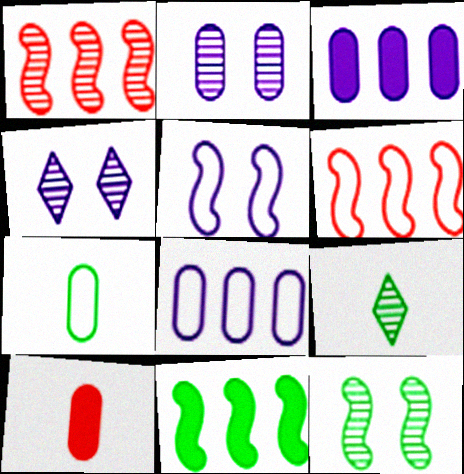[[1, 2, 9]]